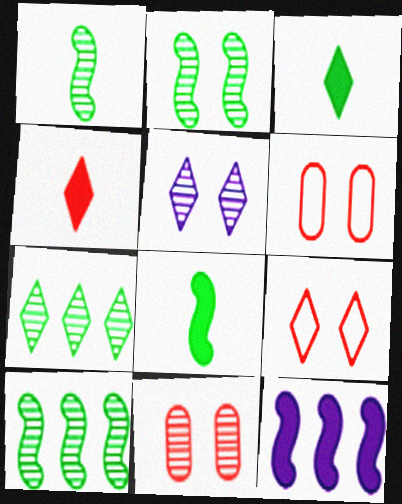[[1, 2, 10], 
[2, 5, 11]]